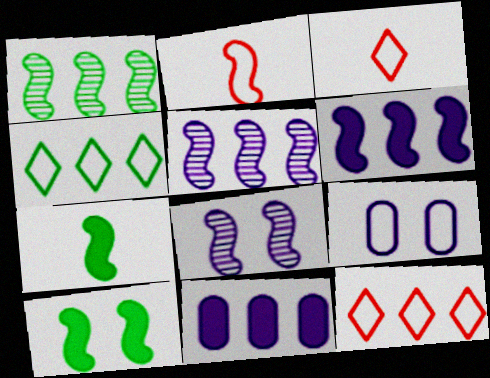[[1, 11, 12], 
[2, 4, 9], 
[2, 5, 10]]